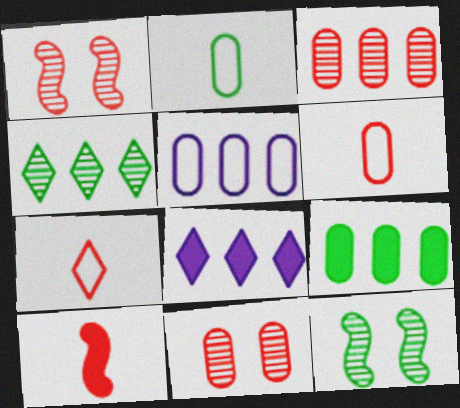[[1, 2, 8], 
[3, 5, 9], 
[6, 8, 12]]